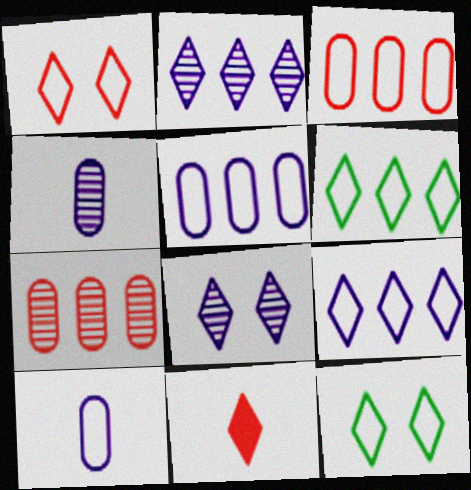[[2, 11, 12], 
[6, 8, 11]]